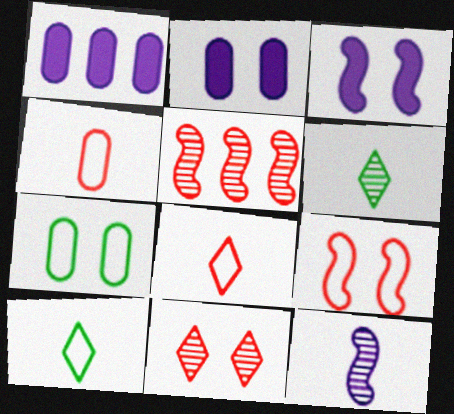[[1, 6, 9], 
[2, 5, 10], 
[3, 7, 11]]